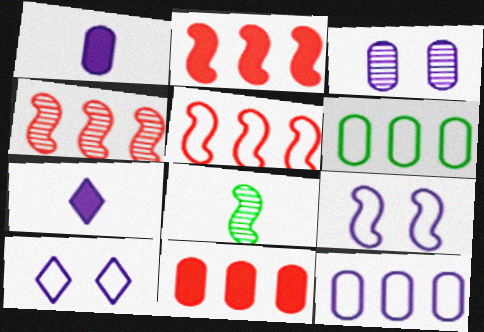[[1, 3, 12], 
[2, 4, 5], 
[2, 8, 9], 
[8, 10, 11]]